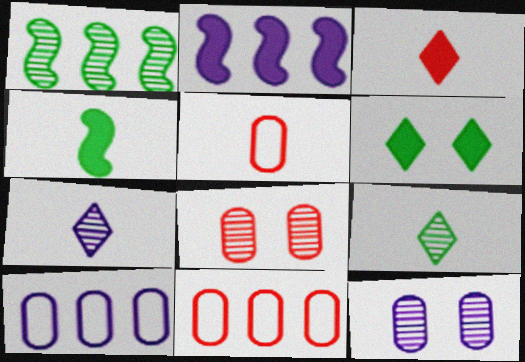[[1, 7, 8], 
[4, 5, 7]]